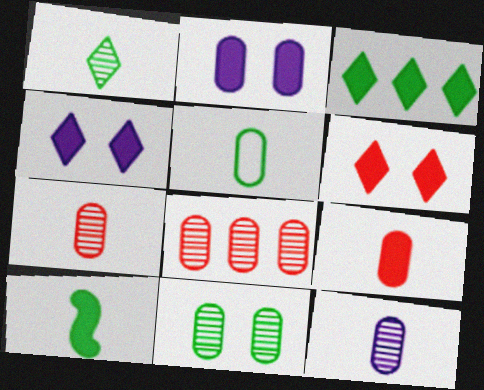[[1, 5, 10], 
[2, 5, 8], 
[5, 9, 12], 
[8, 11, 12]]